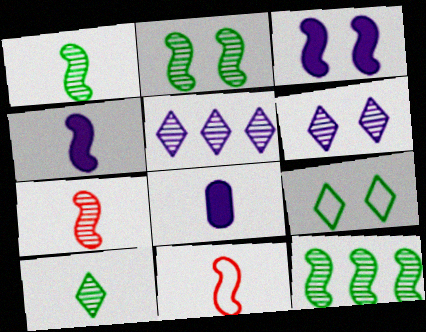[[1, 2, 12], 
[1, 4, 11], 
[3, 11, 12], 
[8, 10, 11]]